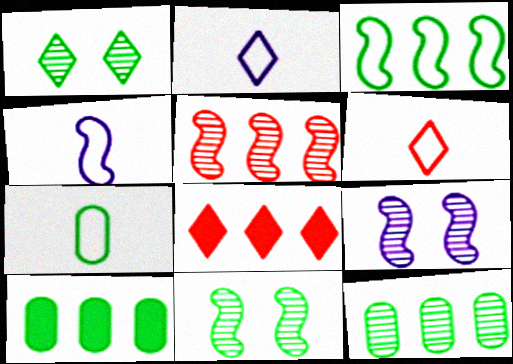[[1, 2, 8], 
[4, 6, 7], 
[6, 9, 10], 
[7, 8, 9]]